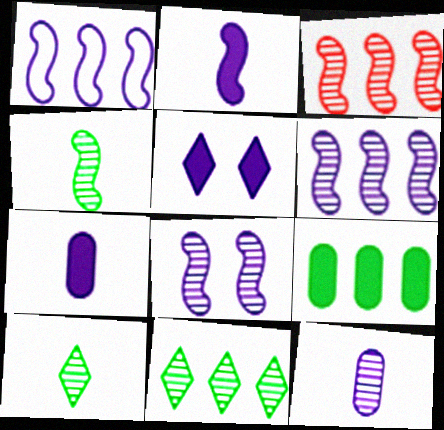[[1, 2, 8], 
[1, 5, 12], 
[3, 4, 8]]